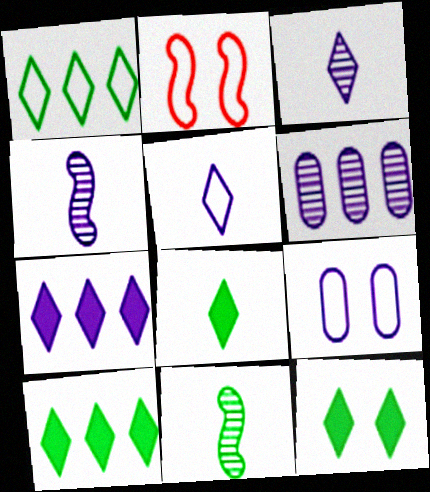[[2, 6, 8], 
[4, 7, 9], 
[8, 10, 12]]